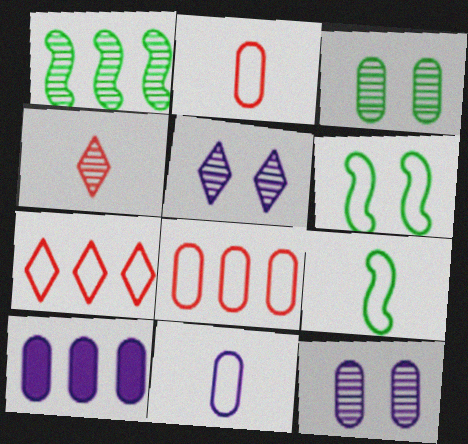[[1, 4, 12], 
[1, 7, 10], 
[2, 3, 10], 
[4, 6, 10], 
[6, 7, 11], 
[10, 11, 12]]